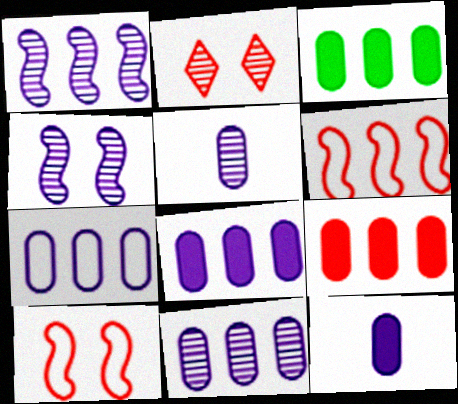[[3, 8, 9], 
[7, 8, 11]]